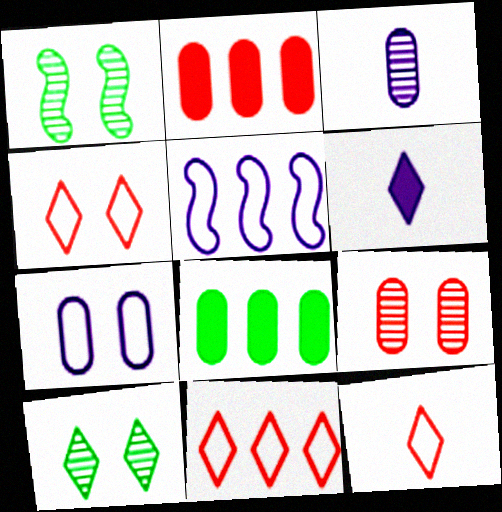[[4, 11, 12], 
[6, 10, 11]]